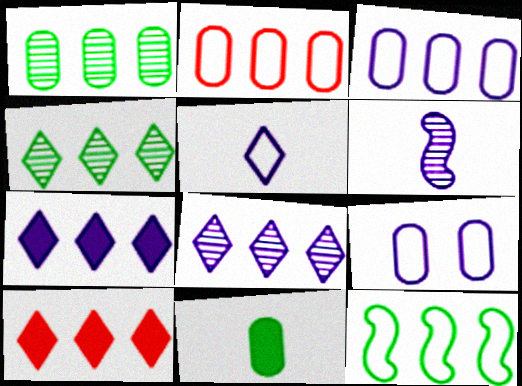[[6, 7, 9]]